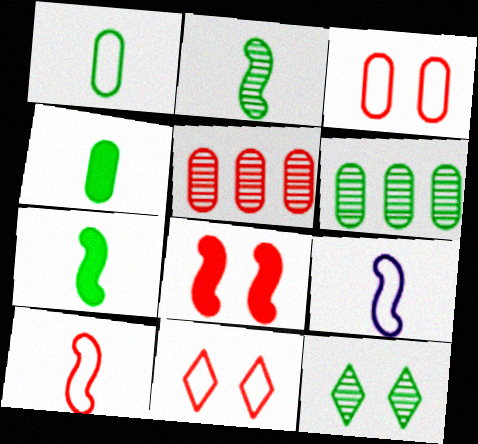[[2, 6, 12]]